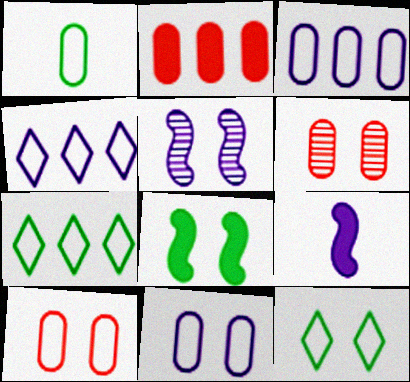[[1, 3, 10], 
[6, 7, 9]]